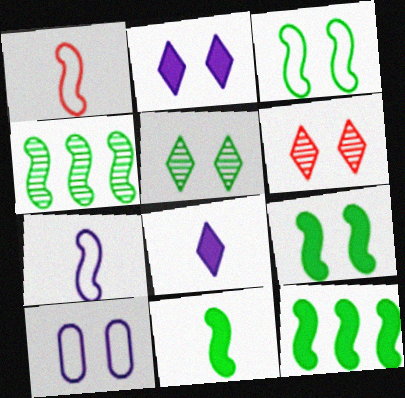[[3, 4, 11], 
[6, 9, 10], 
[9, 11, 12]]